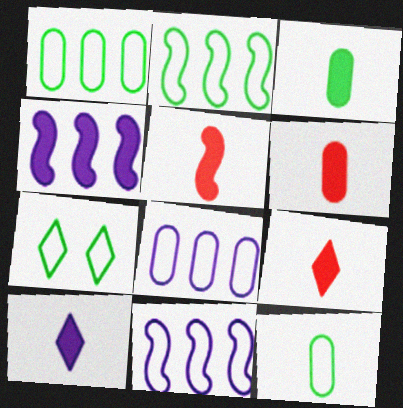[[2, 7, 12], 
[3, 5, 10], 
[5, 6, 9]]